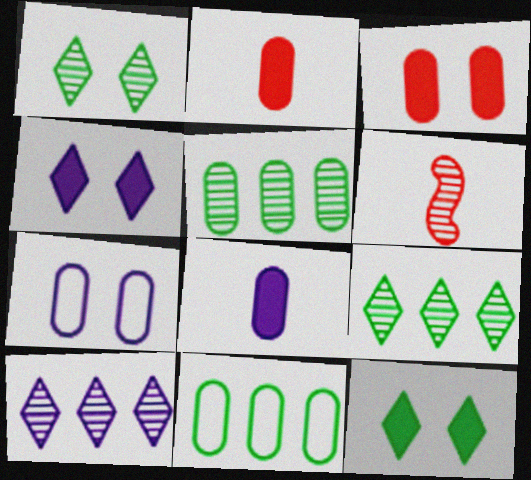[[2, 5, 7], 
[4, 6, 11]]